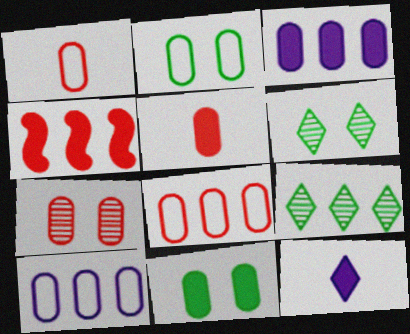[[1, 2, 10], 
[3, 5, 11], 
[4, 9, 10], 
[4, 11, 12], 
[5, 7, 8]]